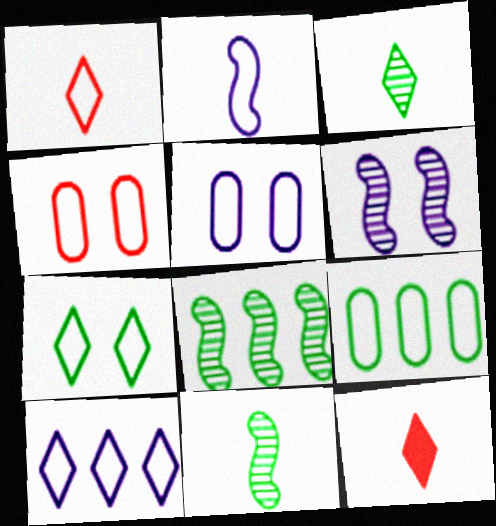[[1, 7, 10], 
[2, 5, 10], 
[5, 8, 12], 
[6, 9, 12]]